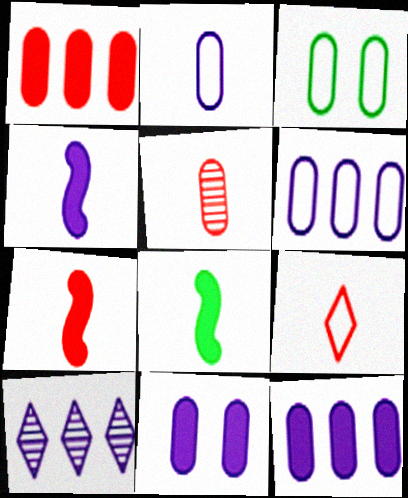[[3, 5, 12], 
[3, 7, 10], 
[4, 7, 8], 
[5, 7, 9]]